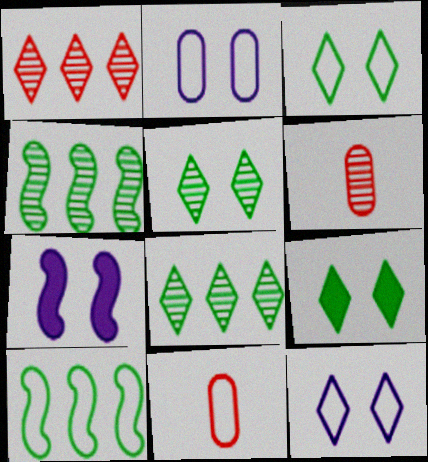[[3, 5, 9], 
[7, 8, 11], 
[10, 11, 12]]